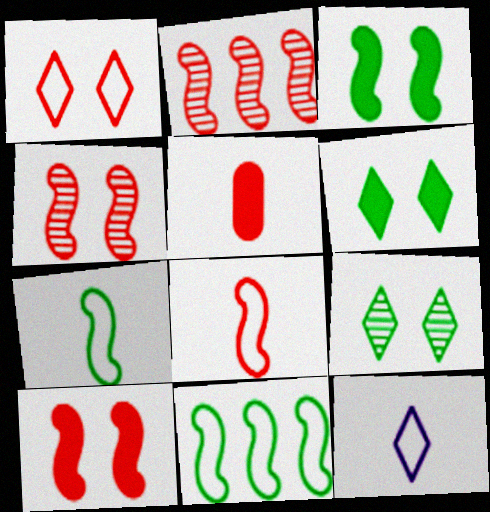[[1, 2, 5], 
[2, 8, 10]]